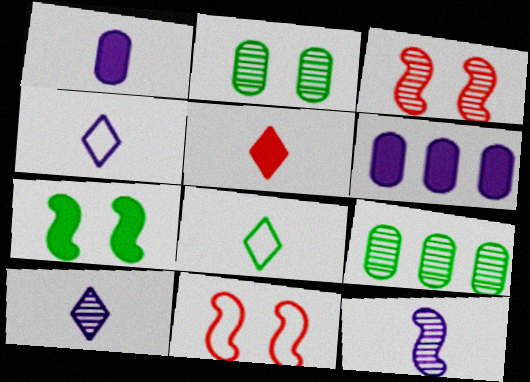[[1, 4, 12], 
[3, 6, 8], 
[3, 9, 10], 
[5, 6, 7], 
[5, 8, 10], 
[7, 8, 9]]